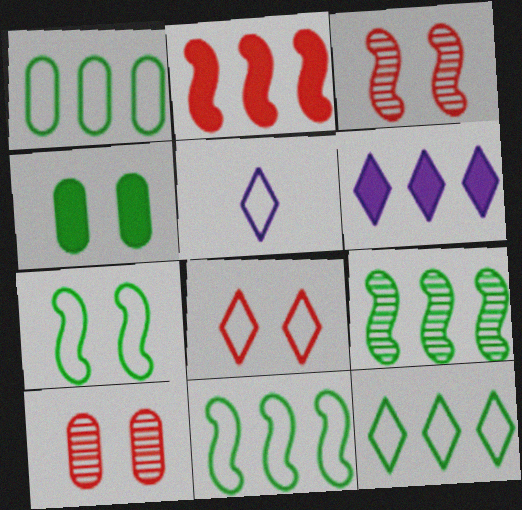[[1, 11, 12], 
[5, 8, 12]]